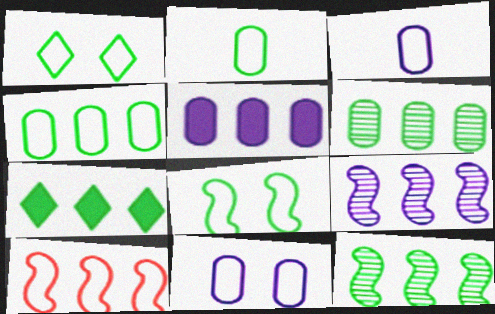[[1, 3, 10], 
[4, 7, 12]]